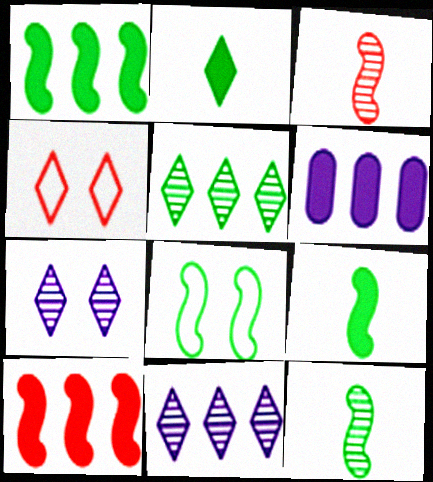[[1, 8, 12], 
[2, 4, 11], 
[4, 6, 12]]